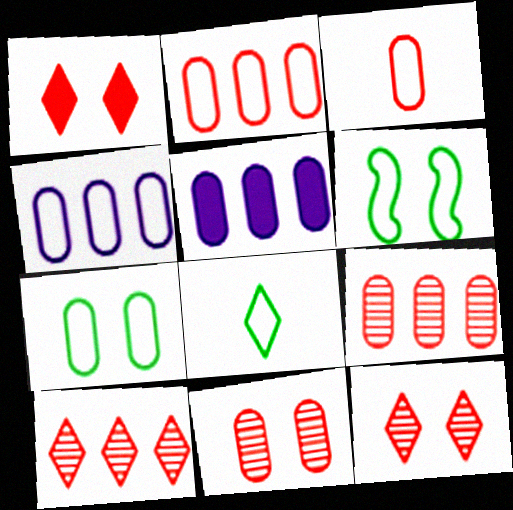[[3, 4, 7]]